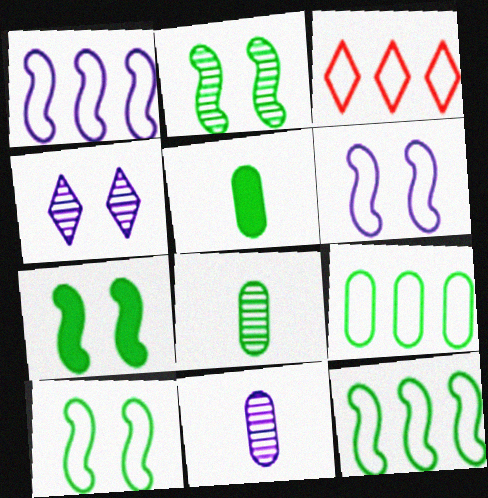[[1, 3, 9], 
[2, 7, 10], 
[3, 7, 11]]